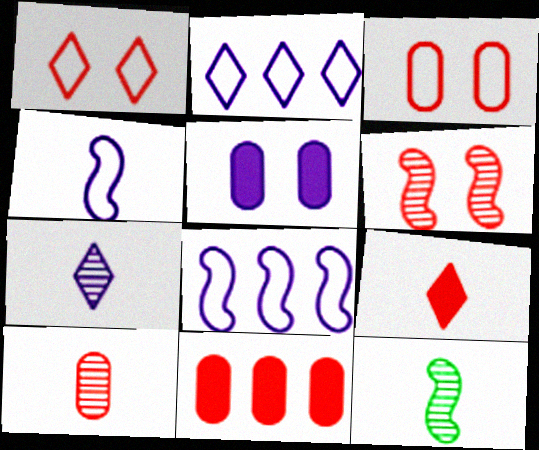[[3, 10, 11], 
[5, 7, 8], 
[7, 10, 12]]